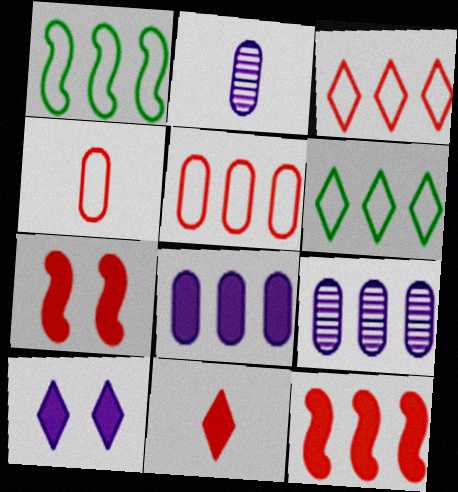[[2, 6, 7], 
[6, 9, 12]]